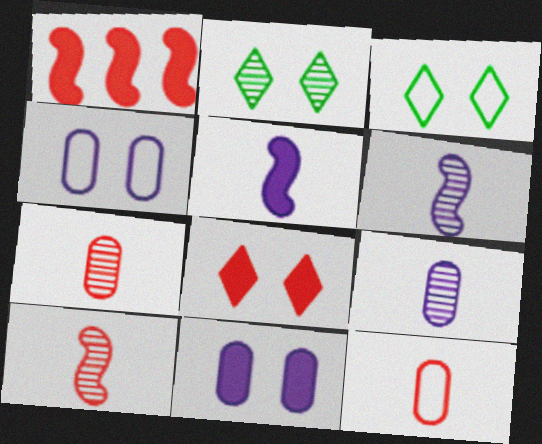[[1, 3, 9]]